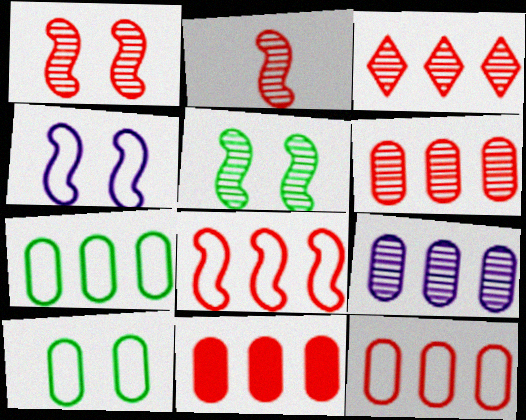[[3, 8, 11], 
[6, 11, 12], 
[7, 9, 11]]